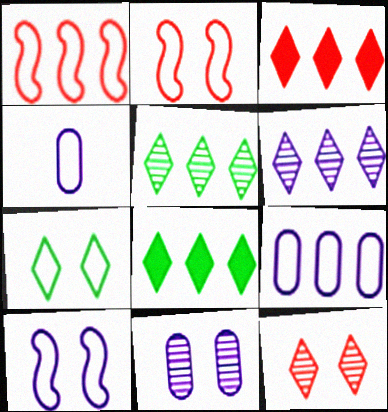[[1, 4, 7]]